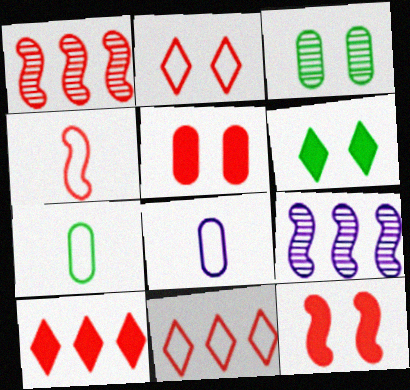[[1, 4, 12], 
[1, 6, 8]]